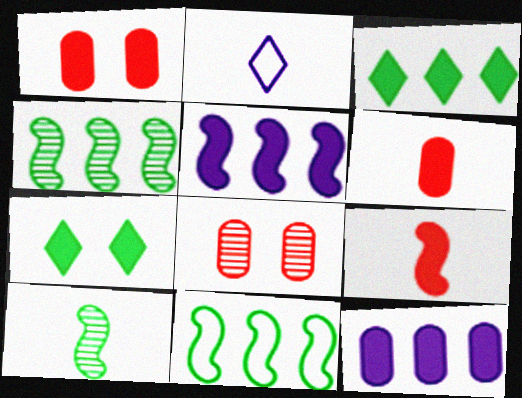[[1, 2, 4], 
[2, 6, 10], 
[5, 6, 7], 
[7, 9, 12]]